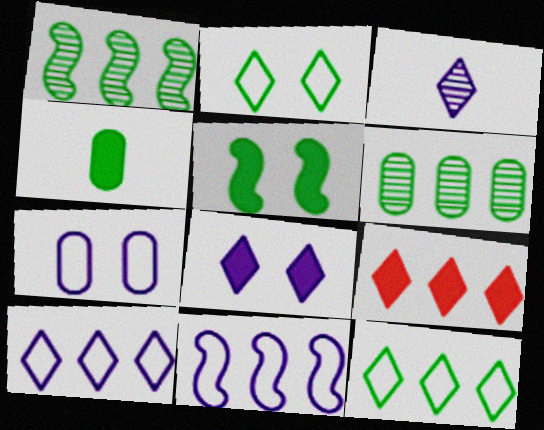[[1, 2, 4], 
[2, 3, 9], 
[3, 8, 10], 
[6, 9, 11]]